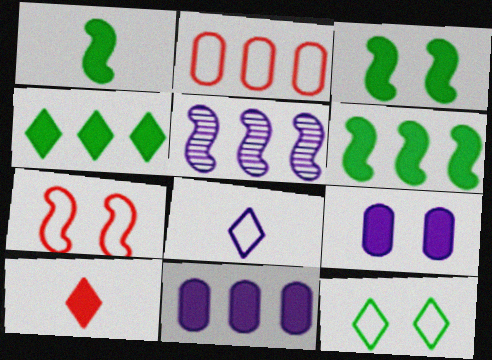[[1, 3, 6], 
[1, 5, 7], 
[2, 4, 5], 
[3, 10, 11], 
[5, 8, 9], 
[6, 9, 10]]